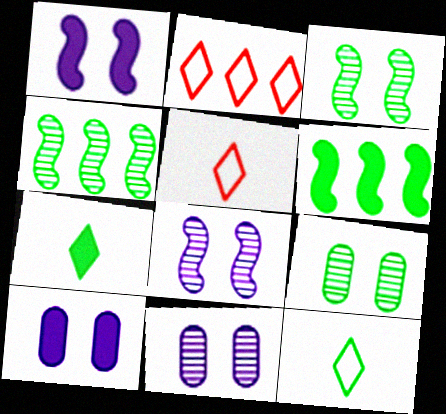[[4, 5, 10], 
[5, 6, 11], 
[6, 9, 12]]